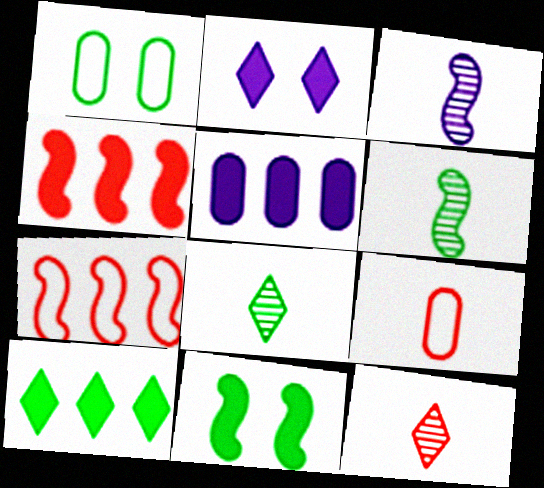[[1, 6, 10], 
[3, 7, 11], 
[4, 5, 10]]